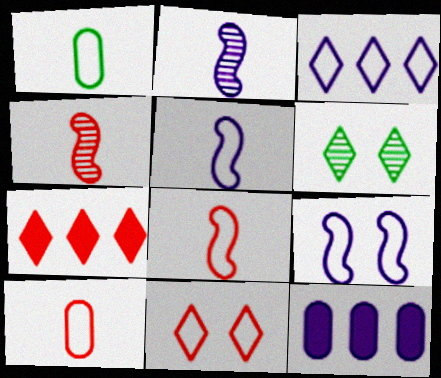[[6, 8, 12]]